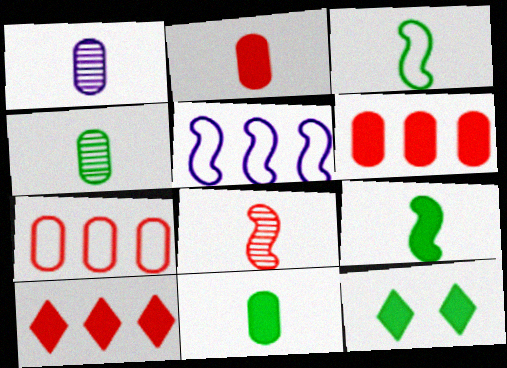[]